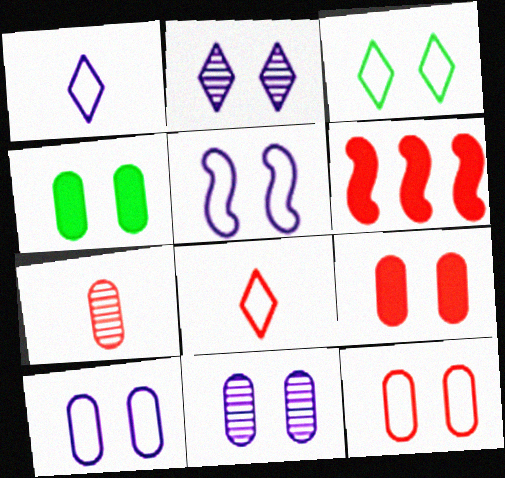[[3, 5, 12], 
[4, 11, 12]]